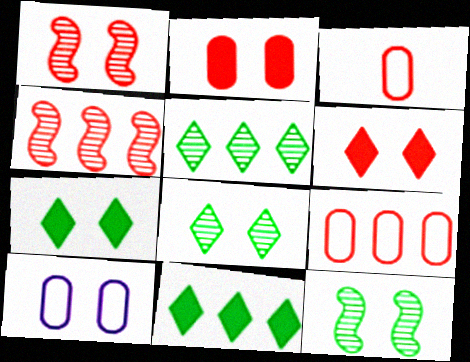[[1, 7, 10], 
[3, 4, 6], 
[6, 10, 12]]